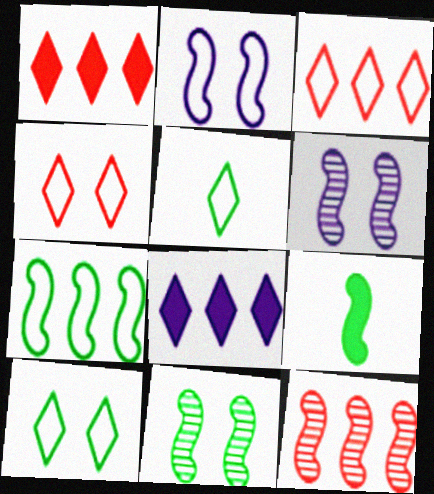[[2, 9, 12], 
[7, 9, 11]]